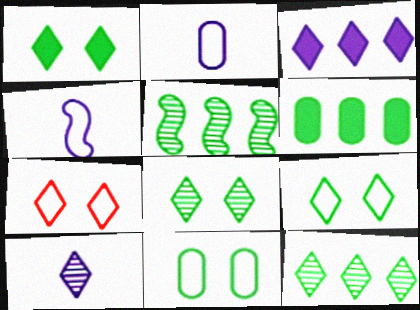[[1, 8, 9]]